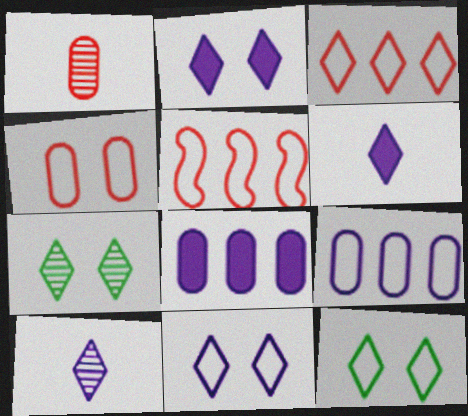[[3, 6, 7]]